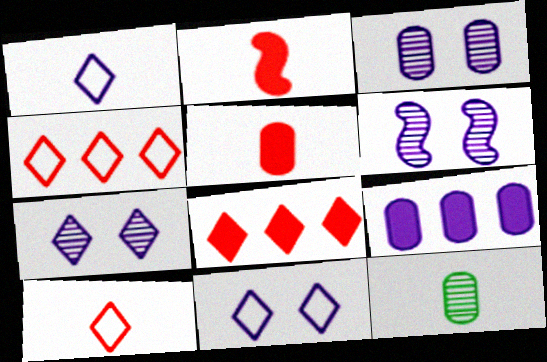[[1, 2, 12], 
[1, 6, 9], 
[3, 6, 7]]